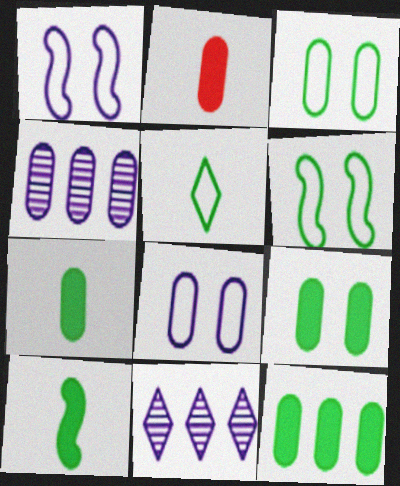[[2, 3, 4], 
[2, 6, 11], 
[7, 9, 12]]